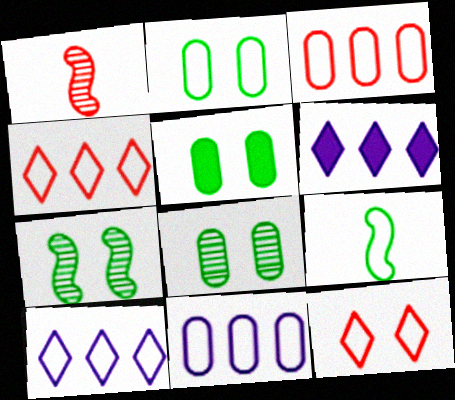[[1, 2, 6], 
[1, 5, 10], 
[2, 5, 8], 
[9, 11, 12]]